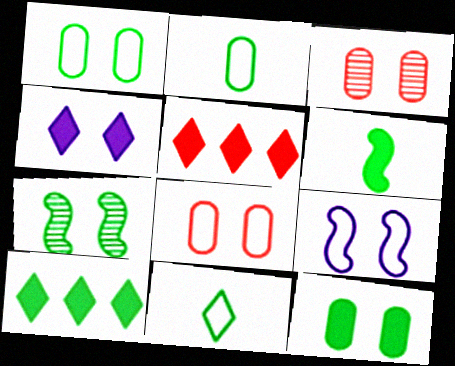[[2, 7, 10], 
[4, 7, 8], 
[6, 10, 12]]